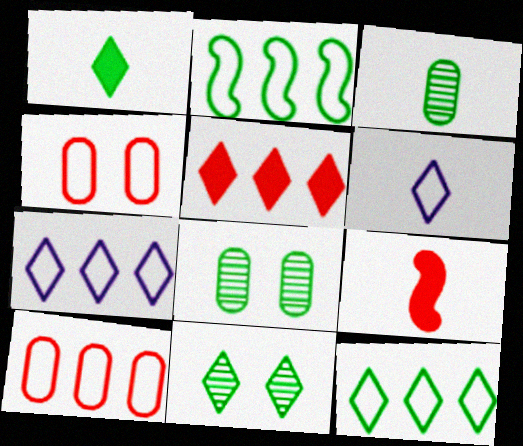[[1, 2, 8], 
[1, 11, 12], 
[2, 4, 6], 
[2, 7, 10], 
[3, 6, 9], 
[5, 6, 11], 
[7, 8, 9]]